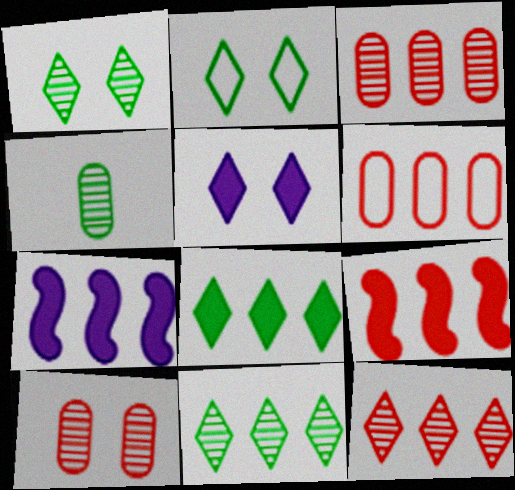[[6, 7, 11], 
[6, 9, 12]]